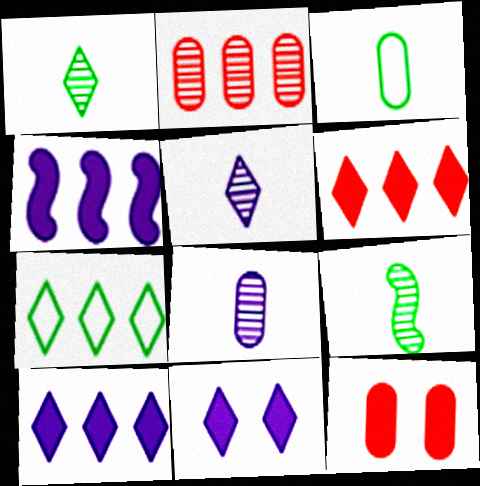[[2, 4, 7]]